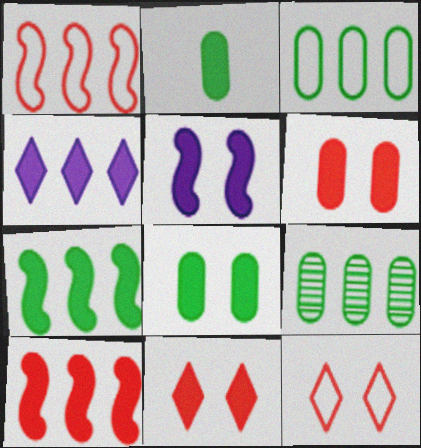[[1, 4, 9], 
[5, 8, 11]]